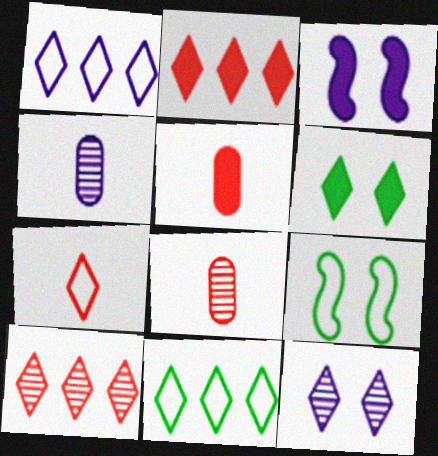[[1, 3, 4], 
[2, 4, 9], 
[3, 8, 11]]